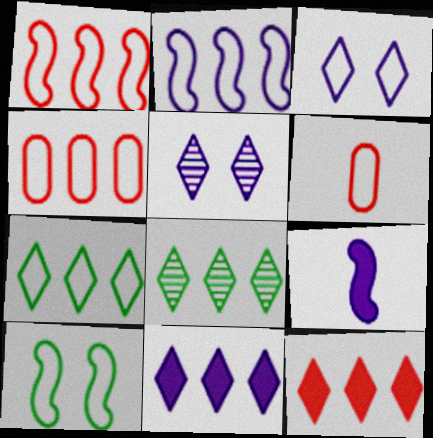[[2, 4, 7]]